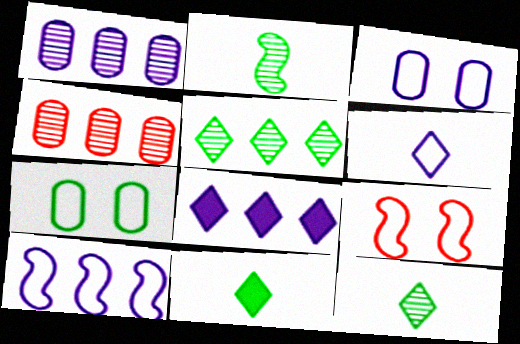[[1, 8, 10], 
[1, 9, 11], 
[3, 6, 10]]